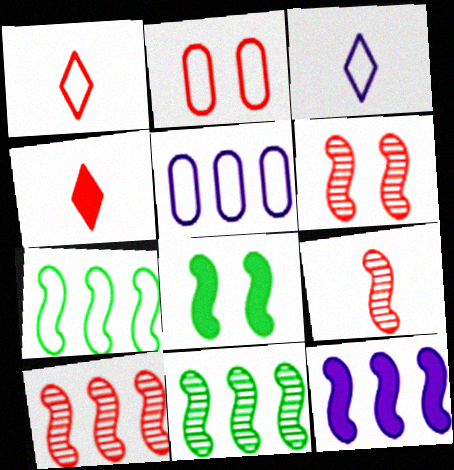[[2, 3, 7], 
[2, 4, 10], 
[6, 9, 10], 
[7, 10, 12]]